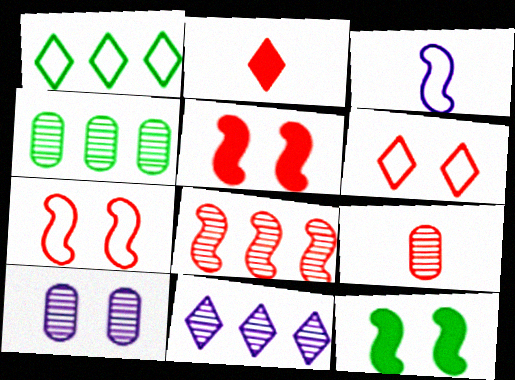[[3, 8, 12], 
[4, 8, 11], 
[4, 9, 10], 
[6, 10, 12]]